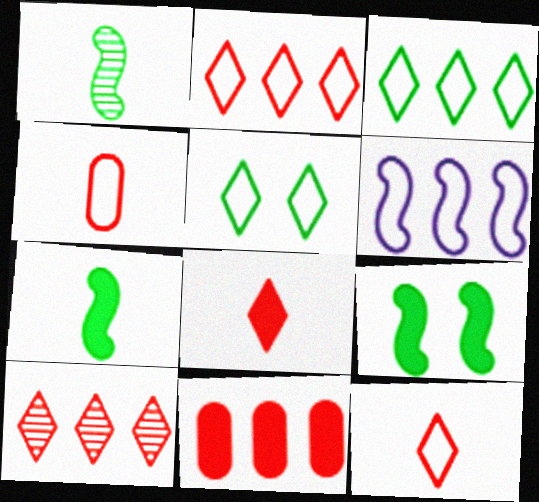[[4, 5, 6]]